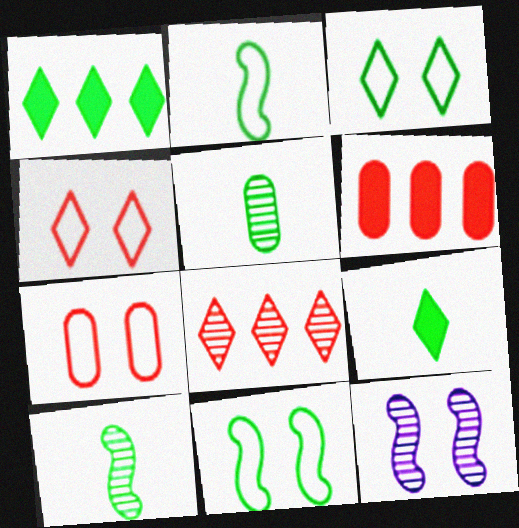[[1, 5, 11], 
[2, 5, 9], 
[5, 8, 12]]